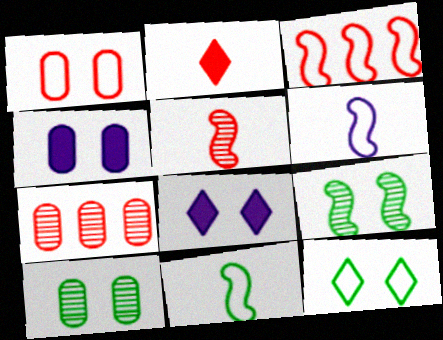[[1, 4, 10], 
[1, 8, 9], 
[7, 8, 11]]